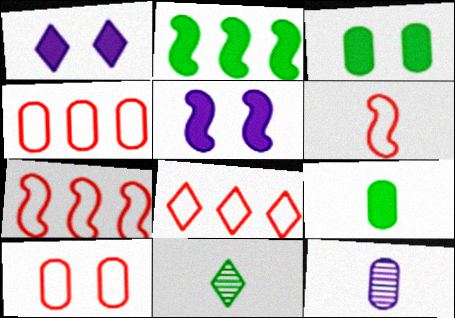[[1, 8, 11], 
[3, 4, 12], 
[4, 5, 11], 
[4, 7, 8], 
[6, 8, 10]]